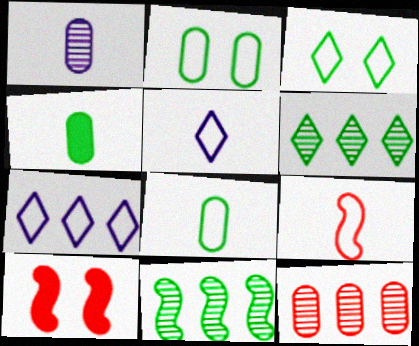[[2, 7, 9], 
[3, 4, 11], 
[5, 8, 9]]